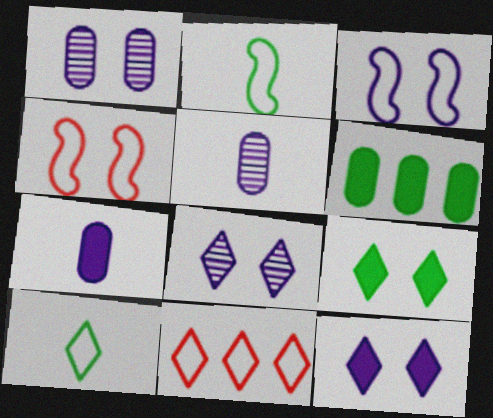[[1, 3, 12], 
[1, 4, 9]]